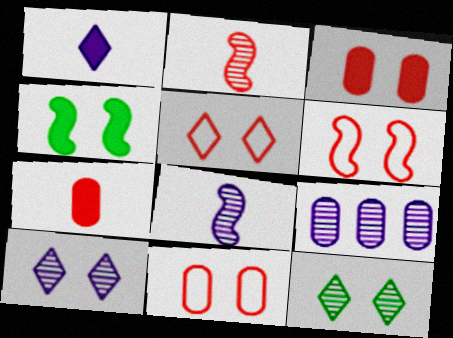[[2, 9, 12], 
[4, 10, 11], 
[5, 6, 11], 
[8, 9, 10]]